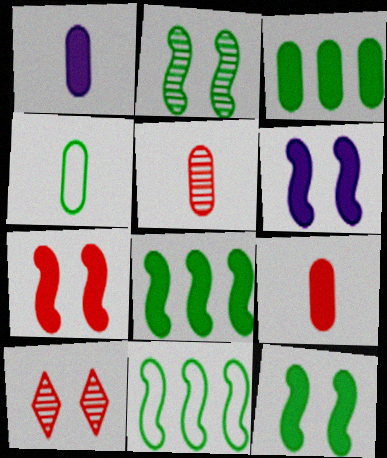[[1, 4, 5], 
[1, 10, 11], 
[6, 7, 12]]